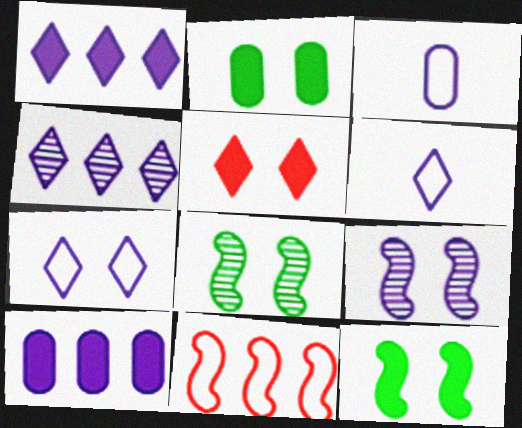[[1, 3, 9], 
[6, 9, 10]]